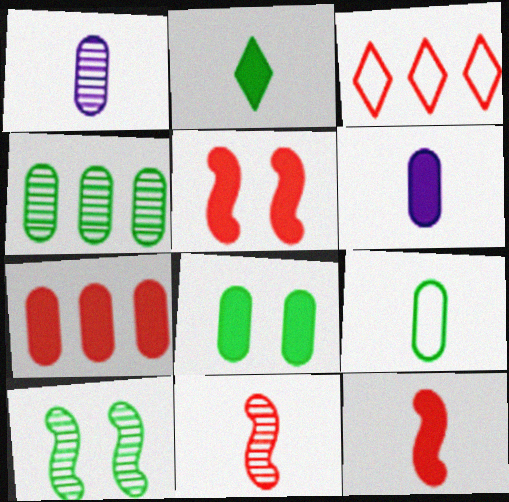[[2, 6, 12], 
[3, 6, 10], 
[4, 8, 9], 
[6, 7, 8]]